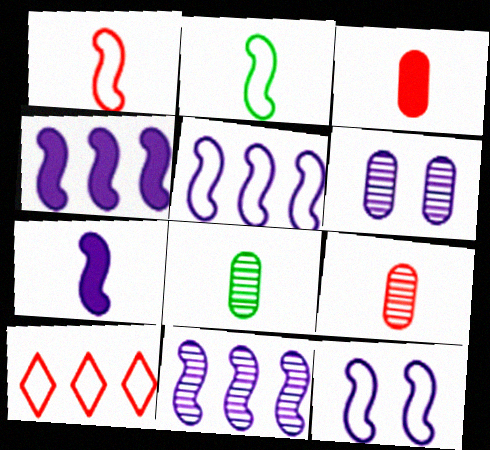[[4, 5, 11], 
[7, 11, 12]]